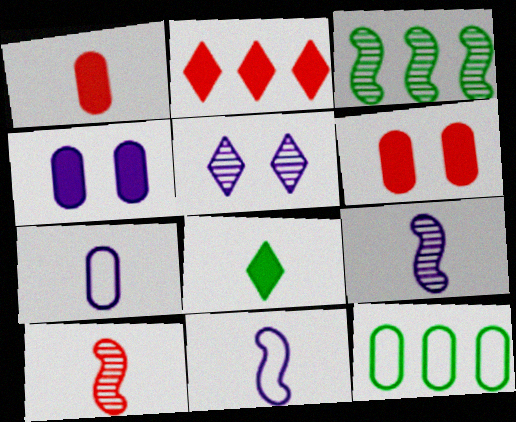[[7, 8, 10]]